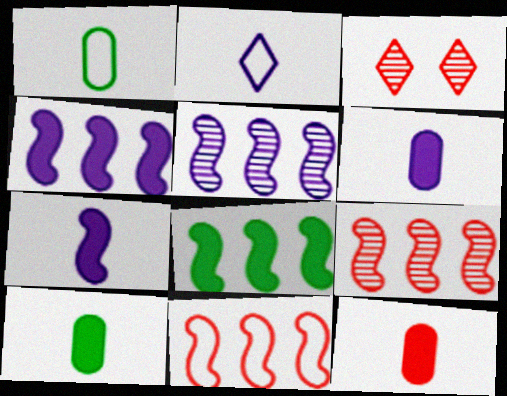[[1, 3, 4], 
[3, 11, 12], 
[5, 8, 11], 
[6, 10, 12]]